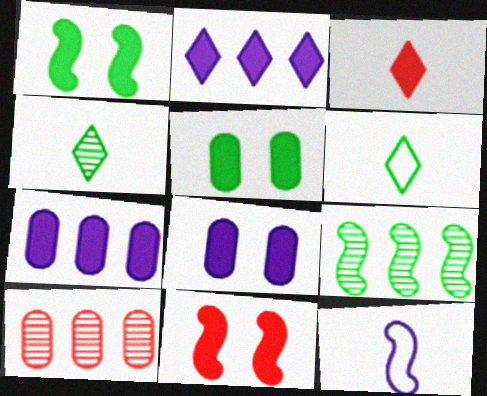[[1, 3, 7], 
[5, 6, 9], 
[9, 11, 12]]